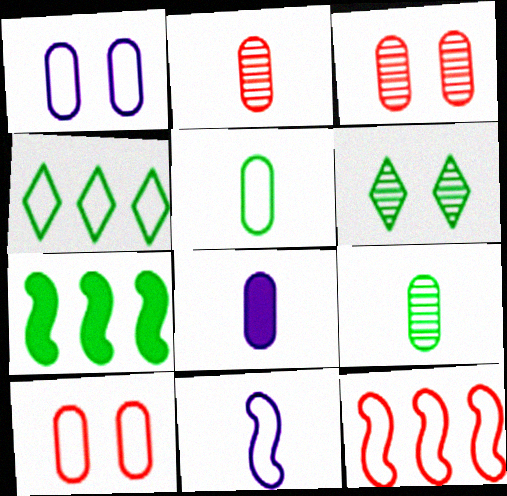[[2, 5, 8], 
[4, 10, 11], 
[5, 6, 7], 
[6, 8, 12]]